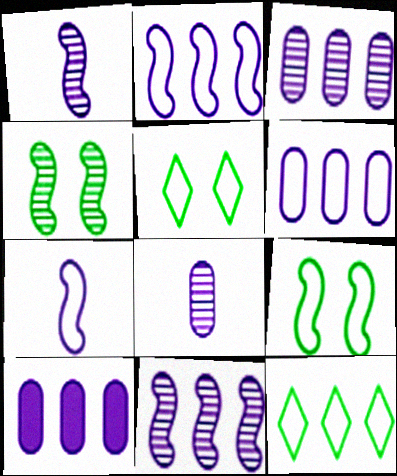[[3, 6, 10]]